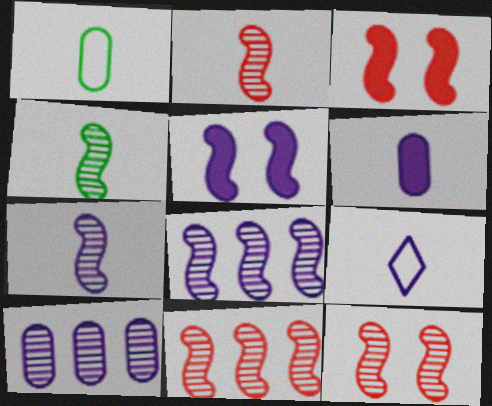[[2, 4, 7], 
[2, 11, 12], 
[4, 8, 12], 
[5, 9, 10], 
[6, 7, 9]]